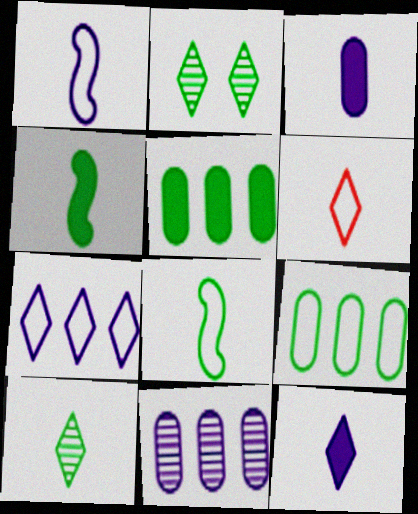[[2, 4, 9], 
[2, 5, 8], 
[6, 10, 12]]